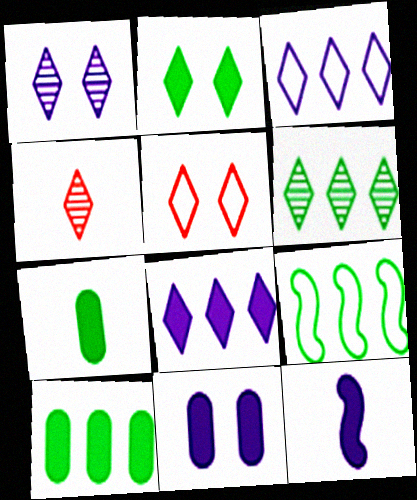[[1, 2, 5], 
[1, 4, 6], 
[2, 3, 4], 
[4, 9, 11], 
[6, 9, 10], 
[8, 11, 12]]